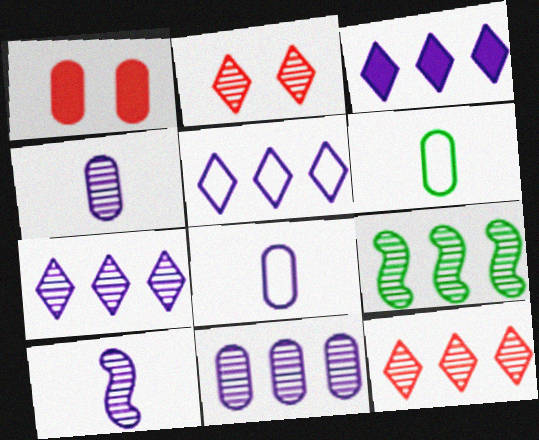[[1, 6, 11], 
[2, 4, 9], 
[3, 5, 7], 
[9, 11, 12]]